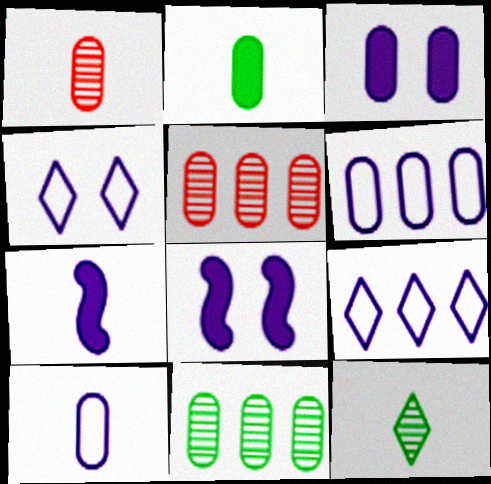[[1, 2, 10]]